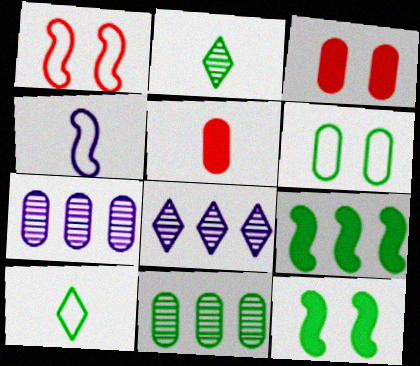[[2, 4, 5], 
[2, 6, 9], 
[5, 6, 7], 
[10, 11, 12]]